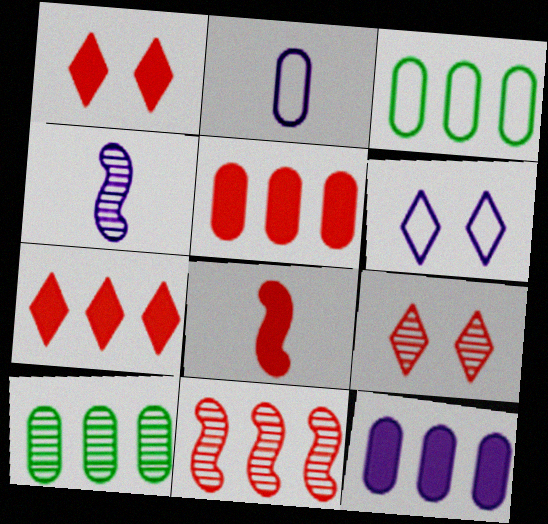[[1, 3, 4], 
[1, 5, 8], 
[4, 6, 12], 
[4, 9, 10], 
[6, 8, 10]]